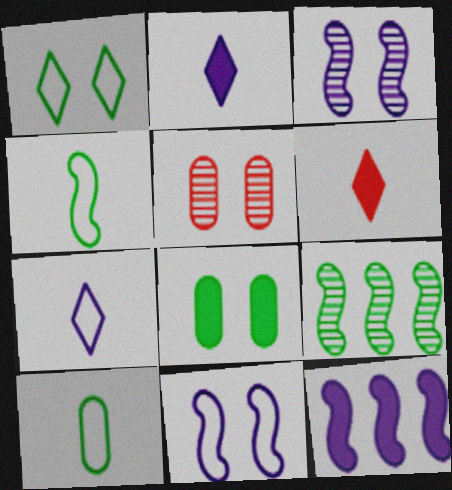[[6, 8, 12]]